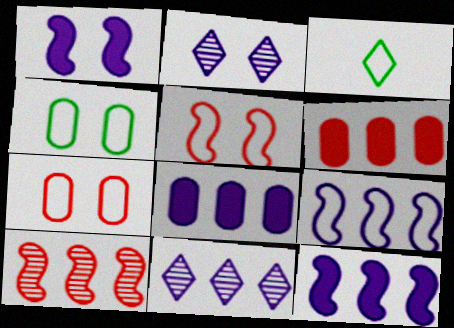[[3, 7, 9], 
[8, 9, 11]]